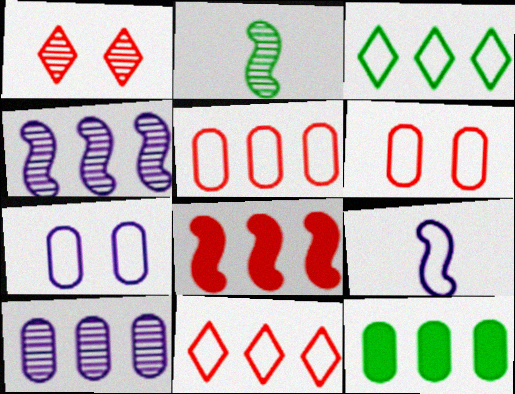[[1, 2, 10], 
[1, 9, 12], 
[3, 6, 9], 
[3, 8, 10], 
[4, 11, 12], 
[5, 10, 12]]